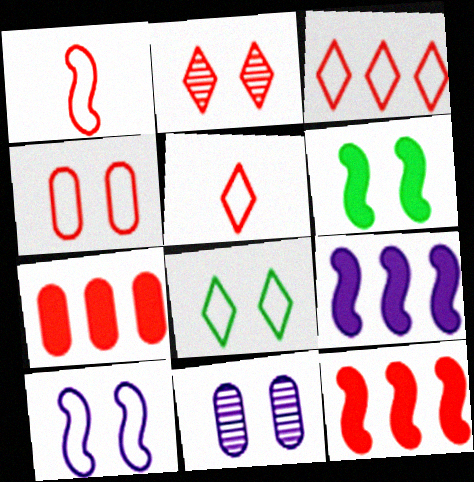[[1, 2, 7], 
[1, 3, 4], 
[4, 8, 10]]